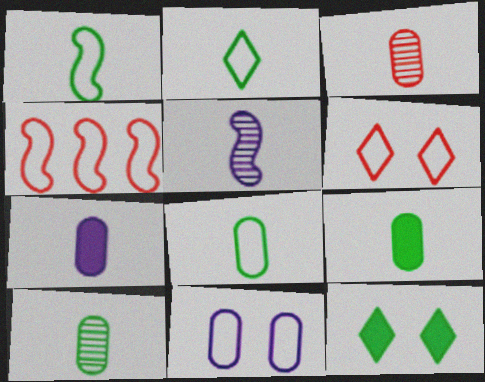[[1, 2, 8], 
[2, 4, 11], 
[3, 7, 8], 
[8, 9, 10]]